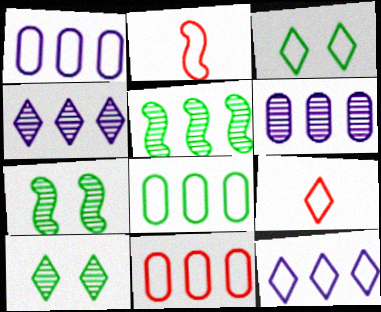[[1, 2, 3], 
[1, 8, 11], 
[3, 9, 12]]